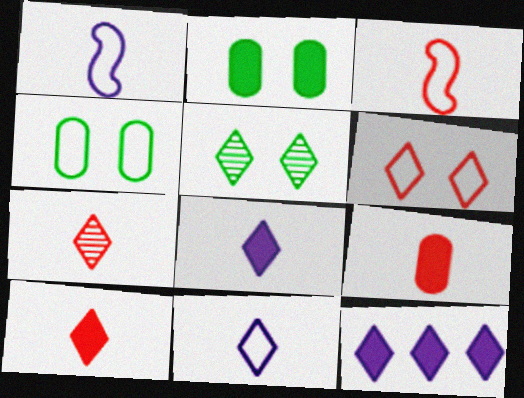[[3, 7, 9]]